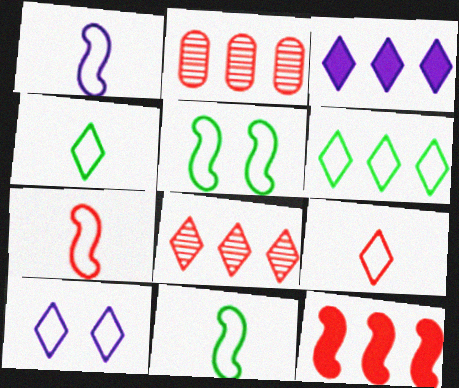[[1, 7, 11], 
[3, 6, 8], 
[6, 9, 10]]